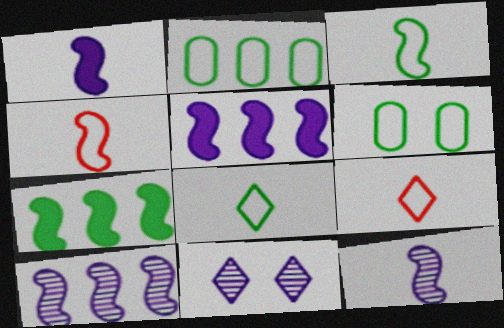[]